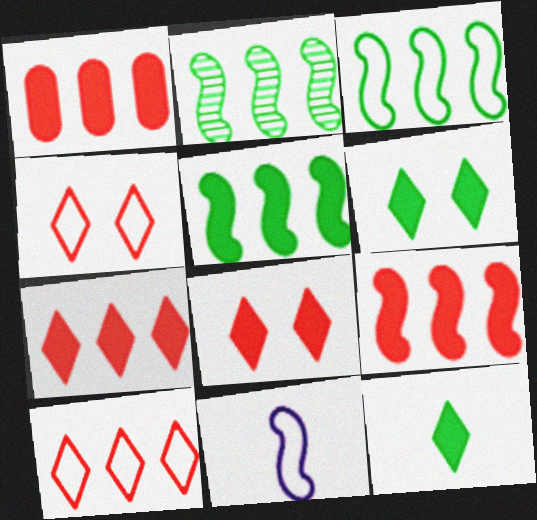[[1, 7, 9], 
[2, 3, 5]]